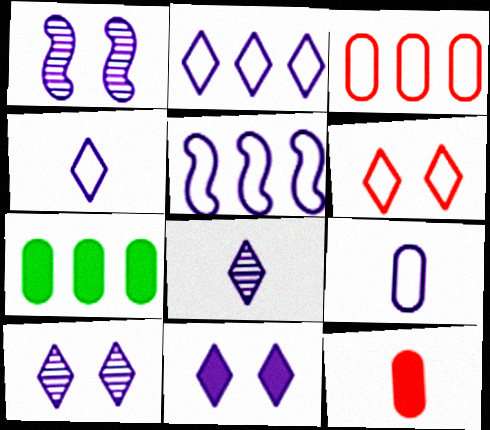[[2, 8, 11]]